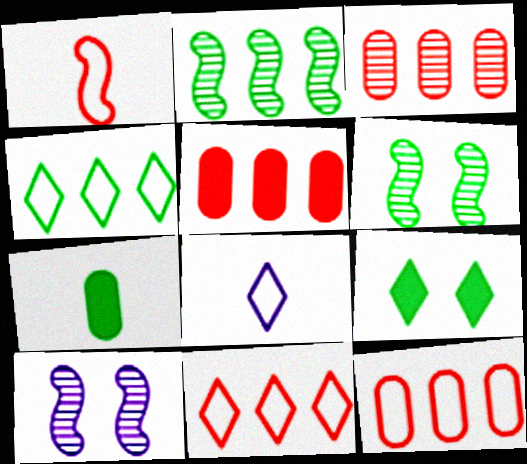[[3, 5, 12], 
[4, 6, 7], 
[5, 6, 8], 
[7, 10, 11]]